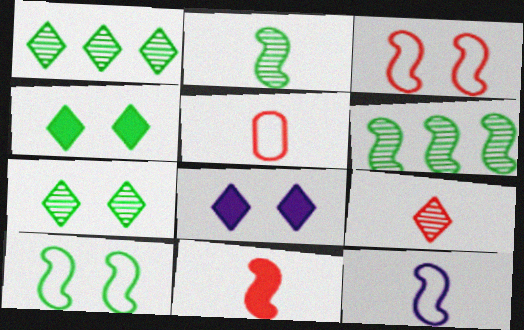[[2, 11, 12], 
[5, 6, 8], 
[5, 9, 11]]